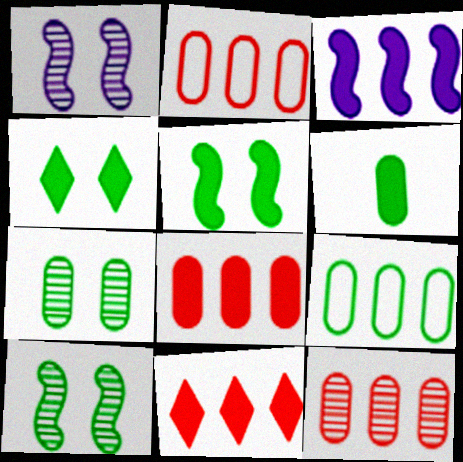[[2, 8, 12], 
[6, 7, 9]]